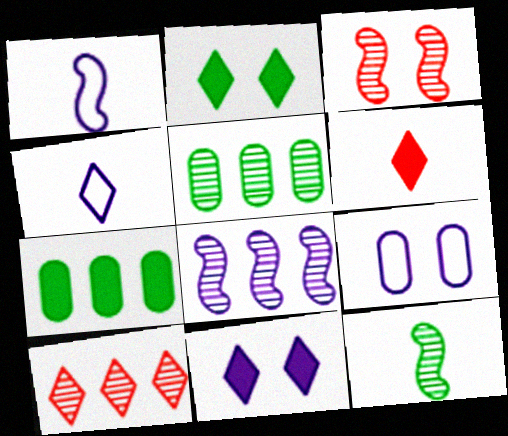[[2, 3, 9], 
[2, 4, 10], 
[3, 4, 7], 
[3, 8, 12], 
[5, 8, 10]]